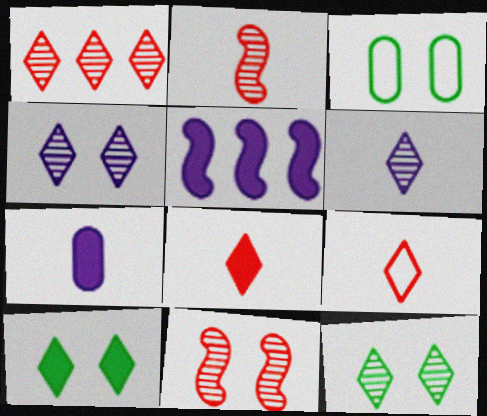[[1, 6, 12]]